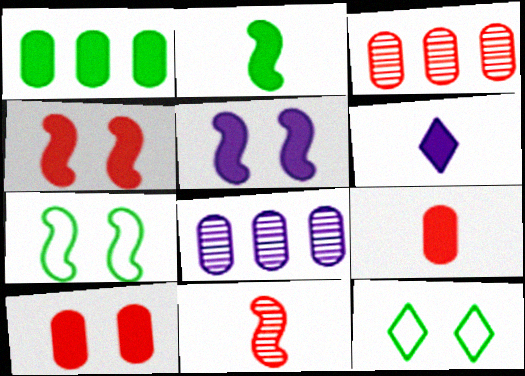[[1, 4, 6], 
[2, 6, 9], 
[3, 6, 7]]